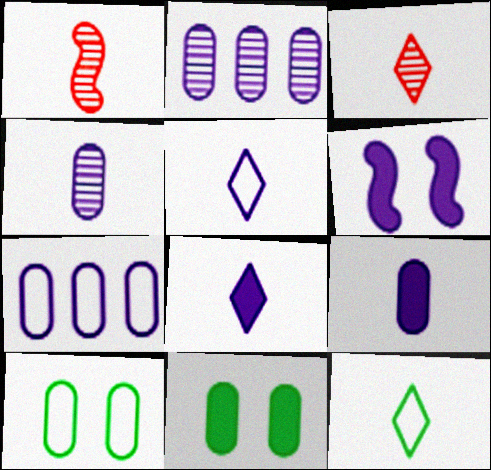[[1, 9, 12], 
[2, 5, 6], 
[3, 8, 12]]